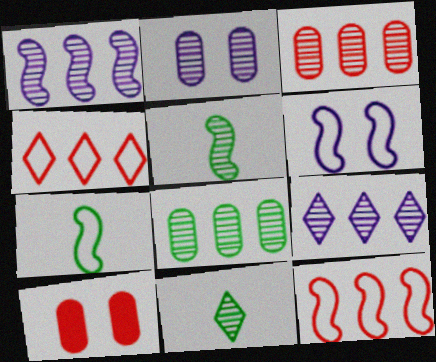[[6, 7, 12], 
[7, 9, 10]]